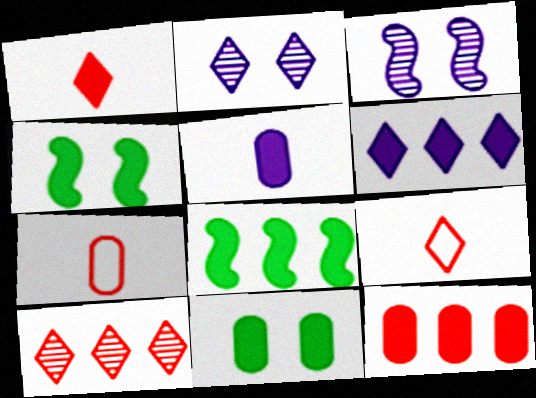[[2, 7, 8], 
[5, 11, 12], 
[6, 8, 12]]